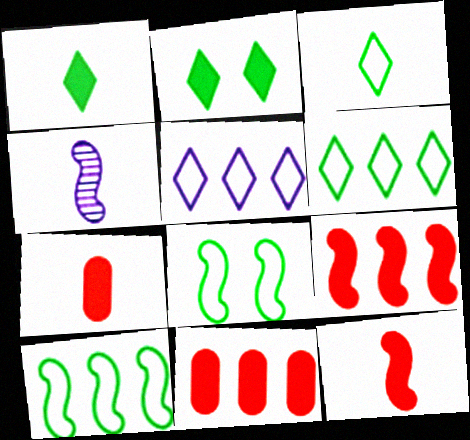[[3, 4, 7], 
[4, 8, 9]]